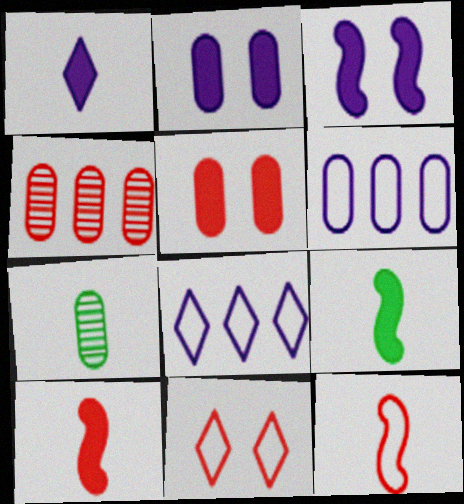[[1, 7, 12], 
[4, 10, 11], 
[5, 6, 7]]